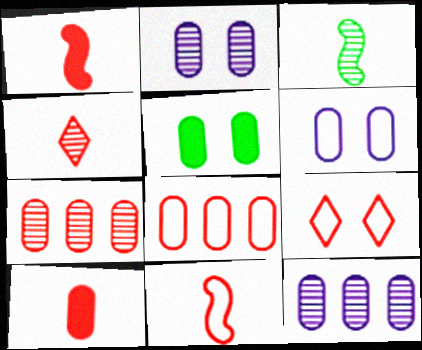[[1, 7, 9], 
[4, 10, 11], 
[8, 9, 11]]